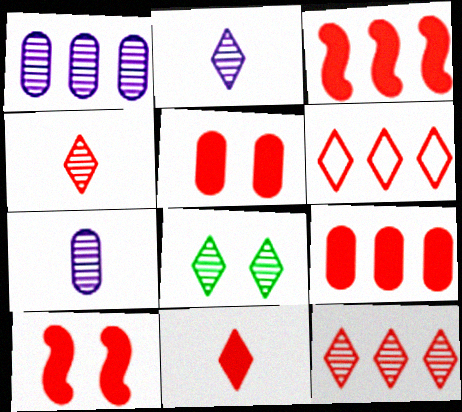[[2, 8, 12], 
[3, 5, 11], 
[9, 10, 11]]